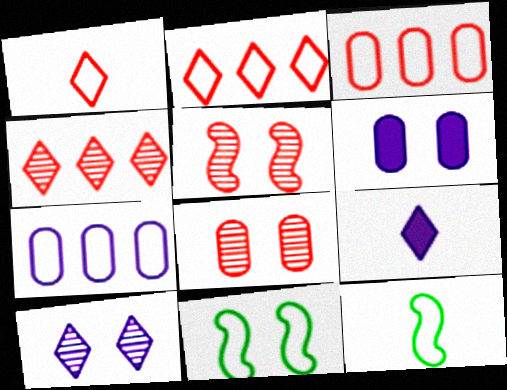[[1, 7, 11], 
[4, 6, 12]]